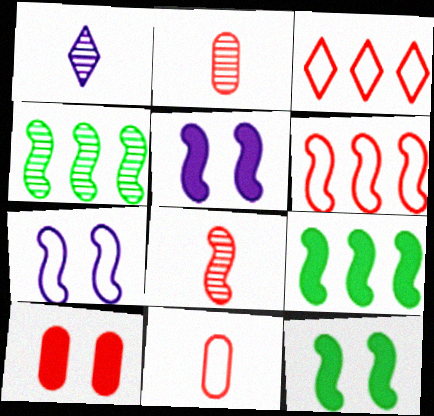[[3, 8, 10], 
[7, 8, 9]]